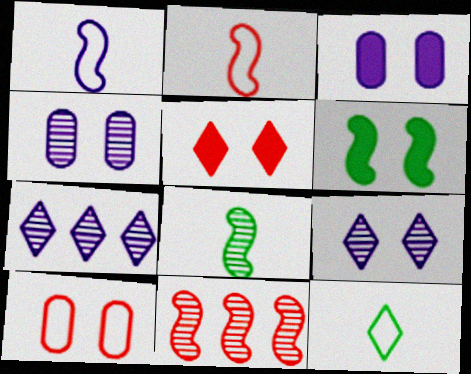[[1, 3, 7], 
[1, 6, 11], 
[3, 5, 6], 
[3, 11, 12], 
[5, 7, 12], 
[6, 9, 10]]